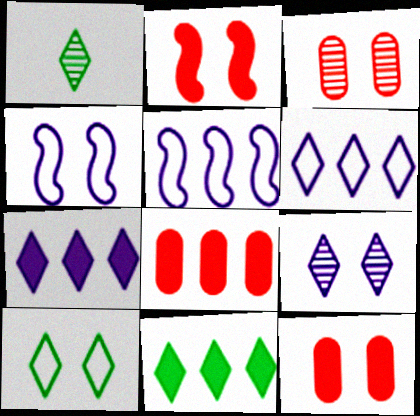[[1, 4, 8], 
[1, 5, 12], 
[1, 10, 11]]